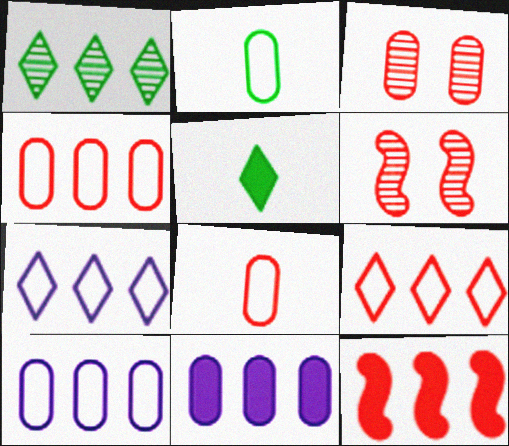[[1, 10, 12], 
[2, 3, 11], 
[5, 6, 10]]